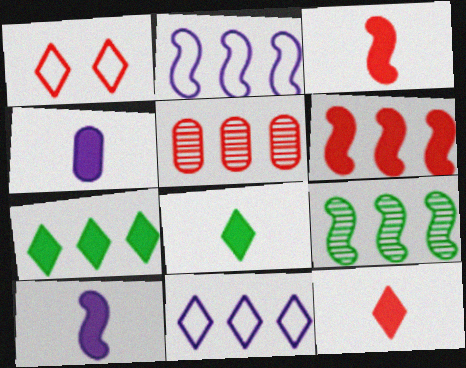[[1, 3, 5], 
[1, 4, 9], 
[2, 5, 7], 
[2, 6, 9], 
[3, 4, 8]]